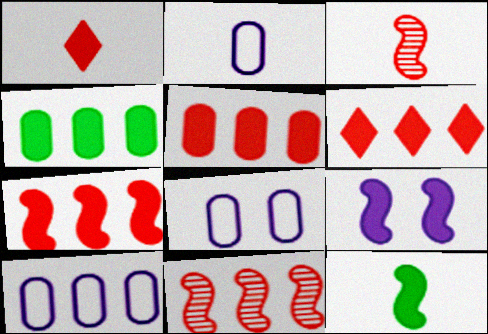[[1, 4, 9], 
[2, 8, 10], 
[5, 6, 7], 
[7, 9, 12]]